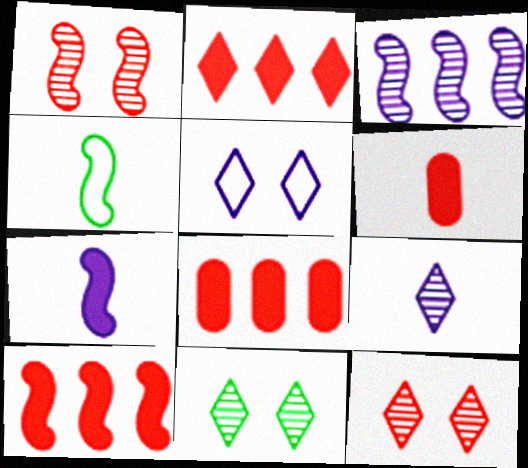[[2, 8, 10], 
[4, 6, 9]]